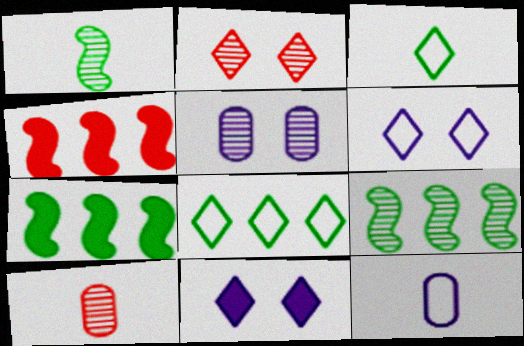[[2, 7, 12], 
[3, 4, 5], 
[6, 7, 10]]